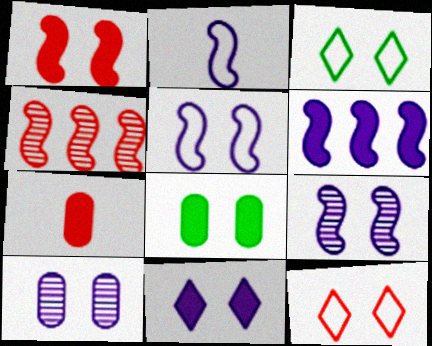[[1, 3, 10], 
[1, 8, 11], 
[2, 6, 9], 
[4, 7, 12], 
[5, 10, 11], 
[8, 9, 12]]